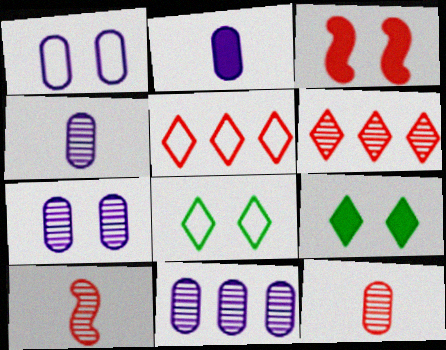[[1, 2, 11], 
[3, 5, 12], 
[3, 7, 8], 
[4, 7, 11]]